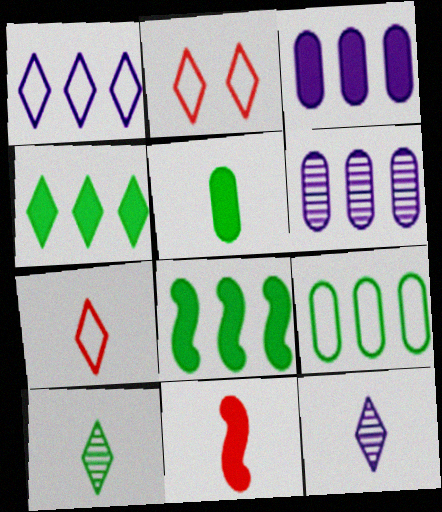[[2, 4, 12]]